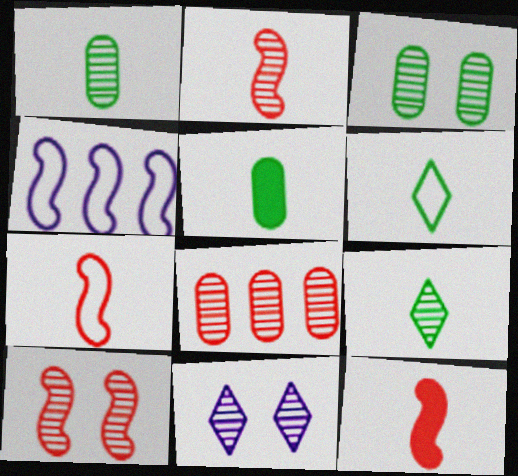[[2, 7, 12], 
[3, 10, 11]]